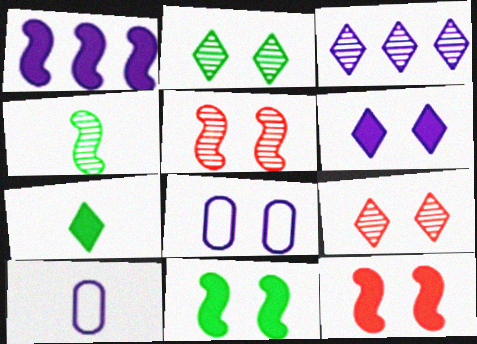[[2, 8, 12], 
[8, 9, 11]]